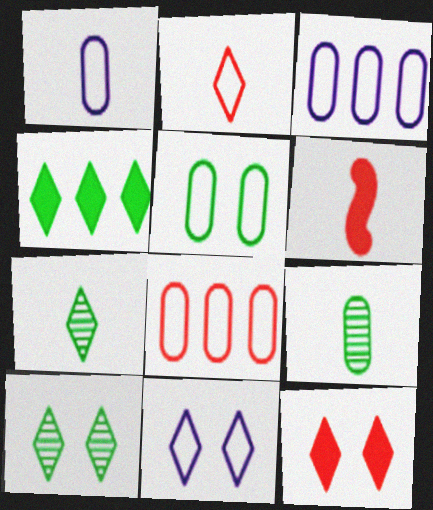[[1, 5, 8], 
[1, 6, 7], 
[3, 6, 10], 
[10, 11, 12]]